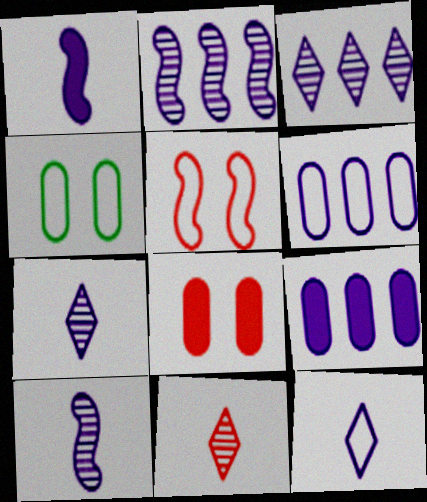[]